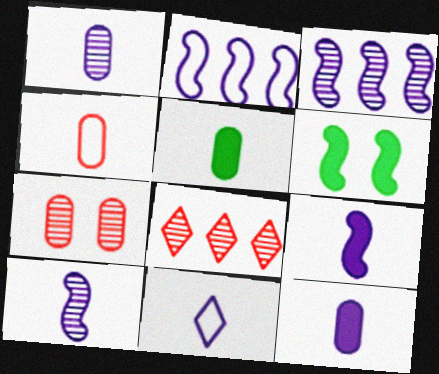[[1, 4, 5], 
[1, 9, 11], 
[10, 11, 12]]